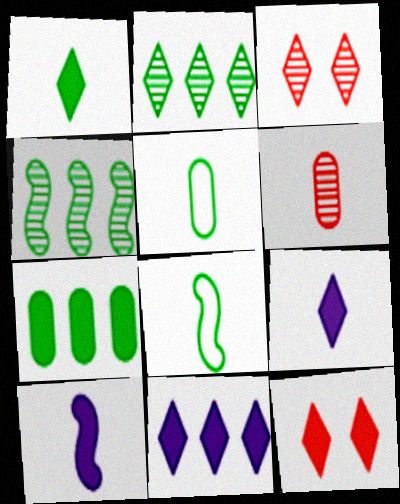[[1, 11, 12], 
[6, 8, 9], 
[7, 10, 12]]